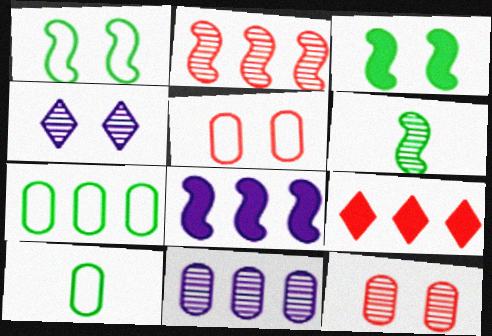[[3, 4, 5]]